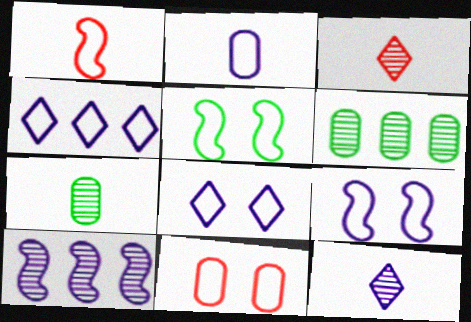[[2, 4, 9], 
[5, 8, 11]]